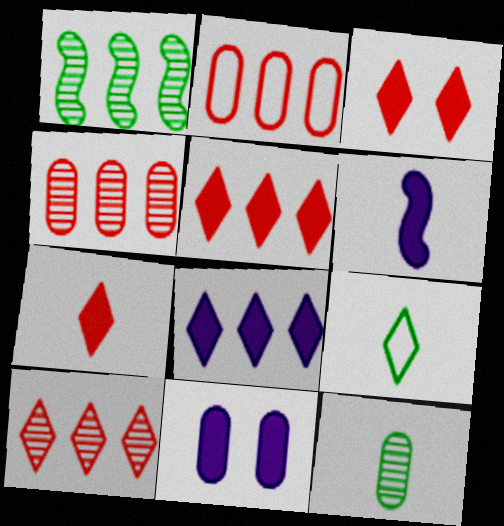[[1, 2, 8], 
[2, 11, 12], 
[3, 5, 7], 
[6, 8, 11]]